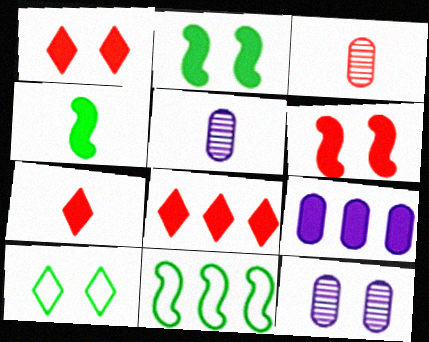[[1, 4, 9], 
[1, 5, 11], 
[1, 7, 8], 
[2, 7, 9], 
[6, 10, 12], 
[7, 11, 12]]